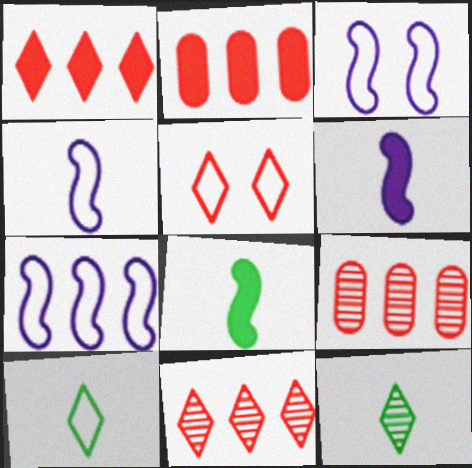[[2, 3, 12], 
[3, 4, 7]]